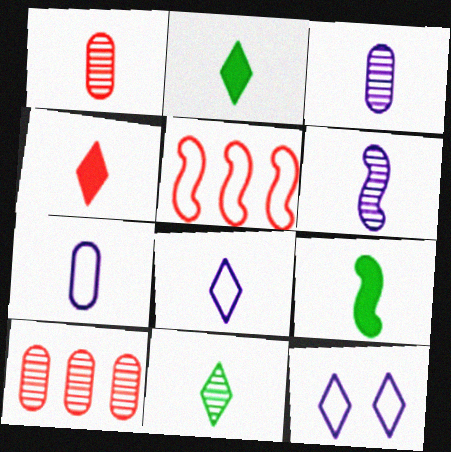[[1, 6, 11], 
[1, 8, 9], 
[4, 8, 11], 
[9, 10, 12]]